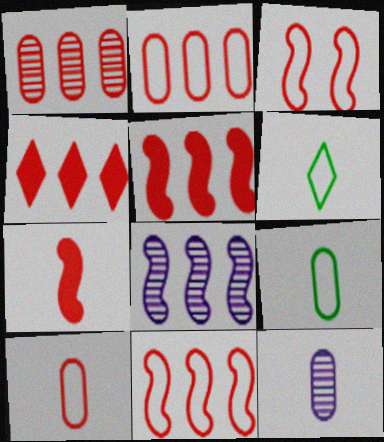[[1, 4, 11], 
[6, 7, 12]]